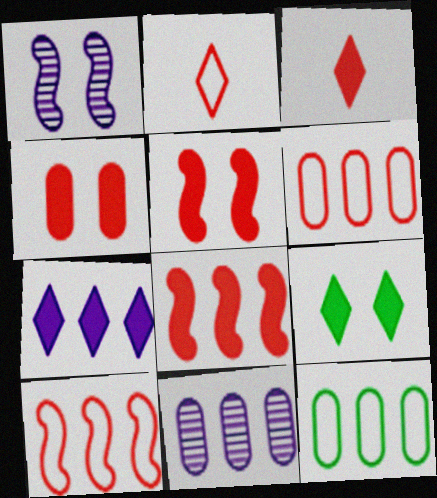[[1, 3, 12], 
[3, 4, 8], 
[3, 7, 9]]